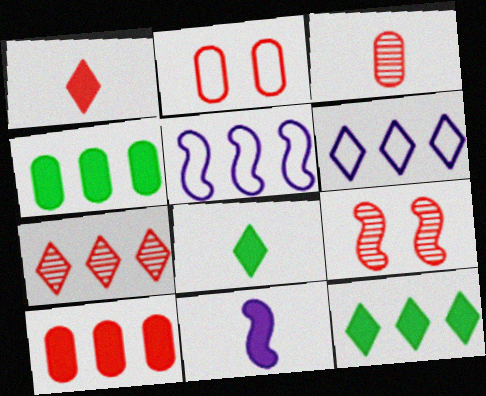[[2, 3, 10], 
[3, 7, 9], 
[4, 5, 7], 
[6, 7, 12]]